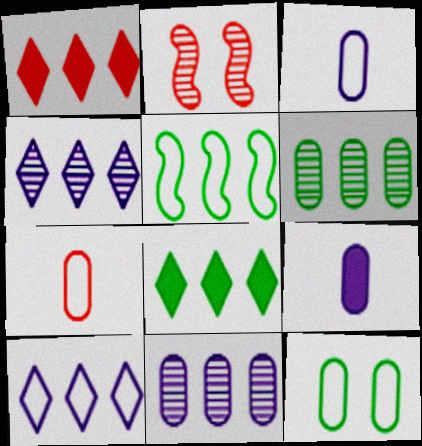[[1, 2, 7], 
[1, 5, 11], 
[2, 3, 8], 
[5, 6, 8]]